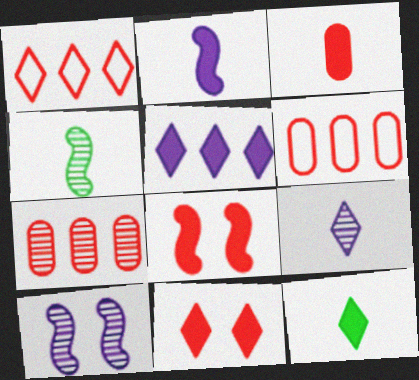[[2, 3, 12], 
[5, 11, 12], 
[6, 10, 12]]